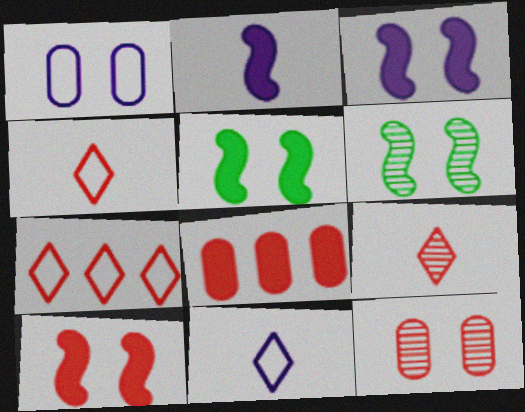[[3, 5, 10], 
[6, 8, 11]]